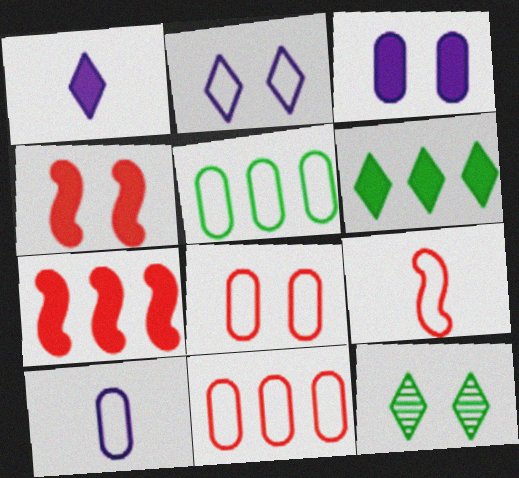[[2, 5, 9], 
[5, 8, 10], 
[7, 10, 12]]